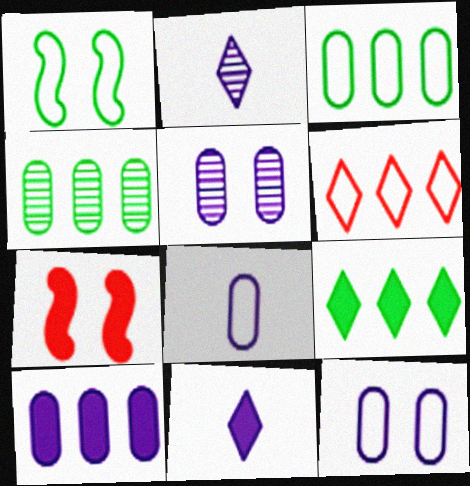[[1, 6, 8], 
[2, 3, 7], 
[5, 8, 10]]